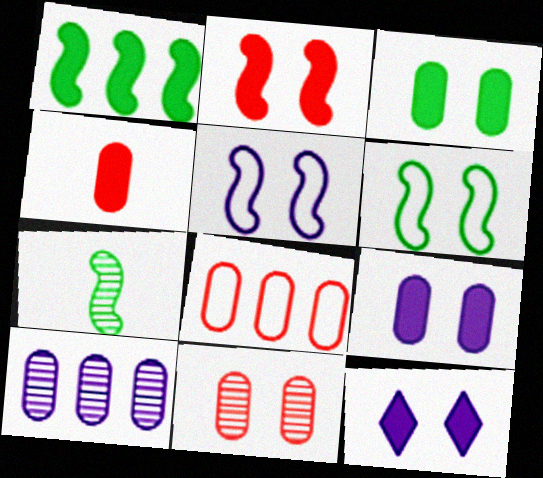[[1, 4, 12], 
[1, 6, 7], 
[2, 3, 12], 
[4, 8, 11], 
[6, 11, 12], 
[7, 8, 12]]